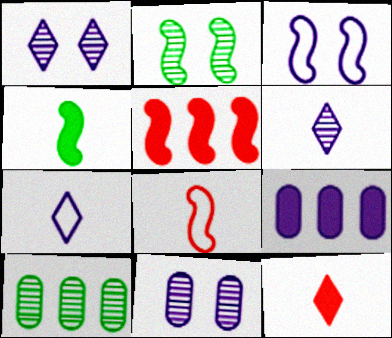[[3, 6, 9], 
[3, 10, 12]]